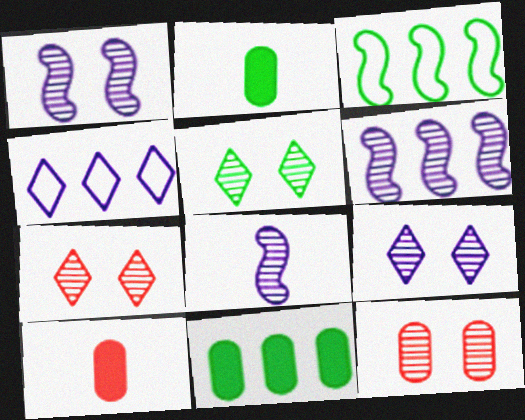[[1, 5, 12], 
[1, 6, 8], 
[2, 3, 5], 
[3, 9, 10], 
[5, 7, 9]]